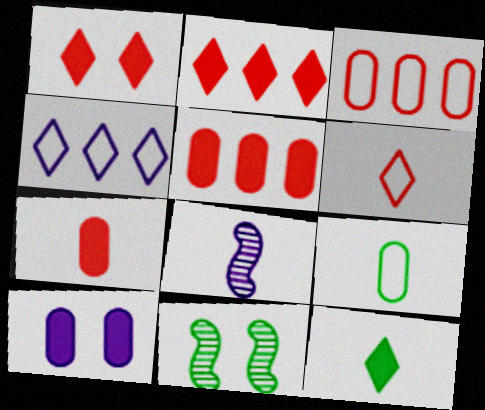[[4, 7, 11], 
[4, 8, 10]]